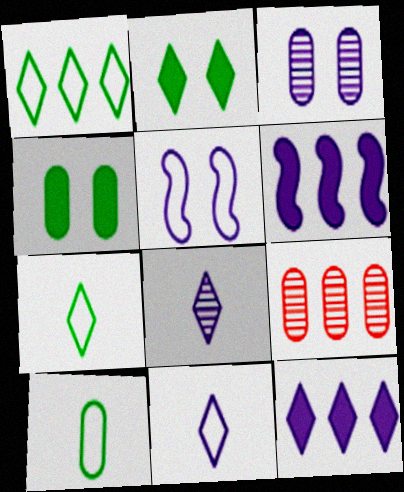[[1, 6, 9], 
[3, 6, 11]]